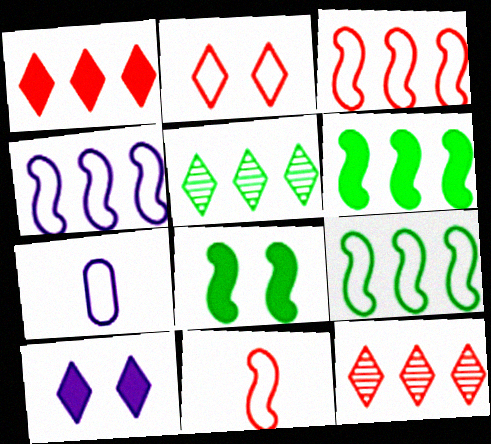[[2, 7, 9], 
[3, 4, 9], 
[7, 8, 12]]